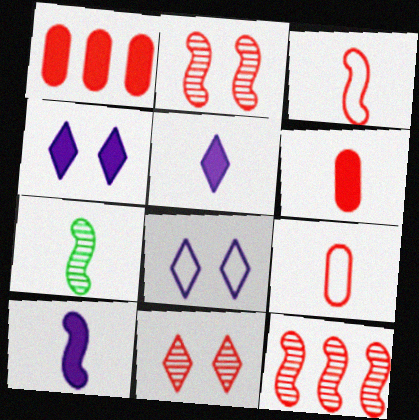[[1, 3, 11], 
[1, 7, 8], 
[3, 7, 10], 
[5, 7, 9]]